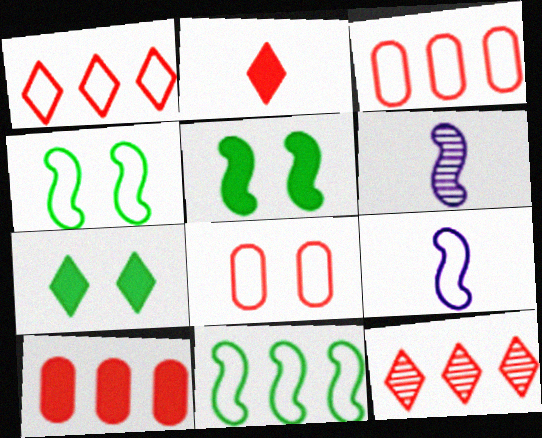[[3, 6, 7]]